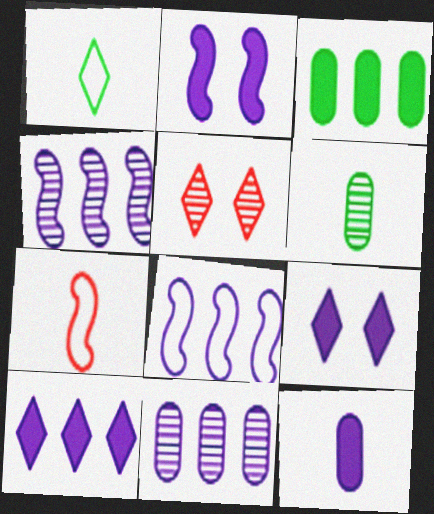[[1, 5, 10], 
[2, 10, 12], 
[4, 5, 6], 
[8, 10, 11]]